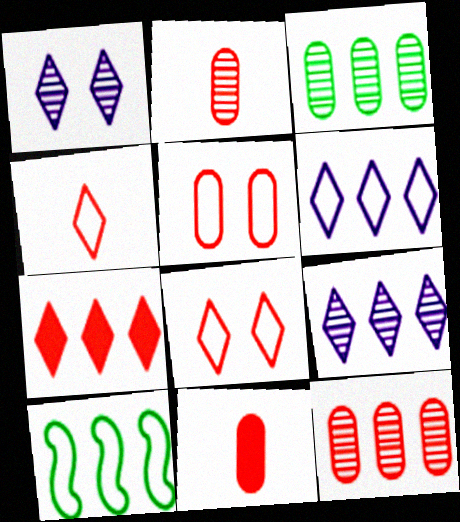[[1, 10, 11], 
[5, 11, 12]]